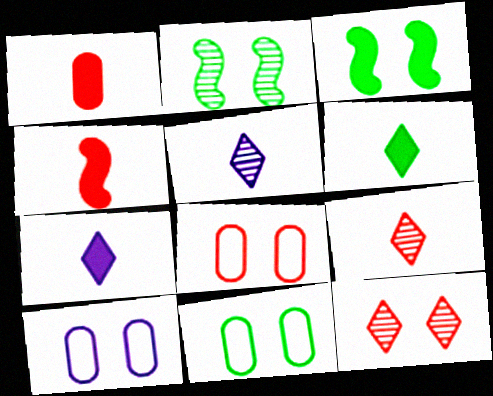[[3, 10, 12], 
[8, 10, 11]]